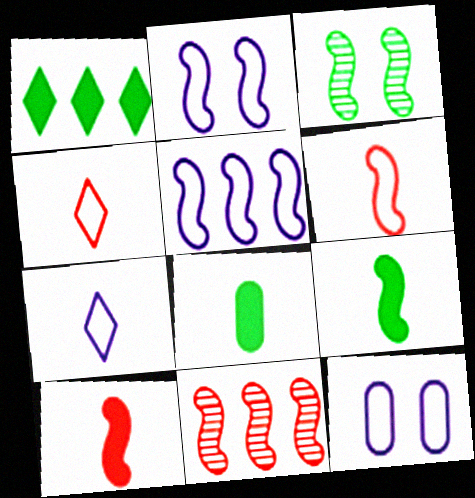[[2, 9, 11], 
[3, 5, 10], 
[5, 7, 12]]